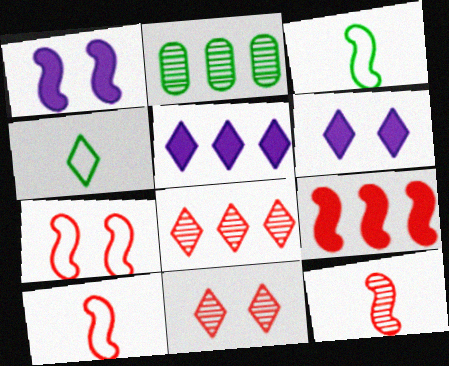[[2, 6, 10], 
[4, 5, 11], 
[4, 6, 8], 
[7, 9, 12]]